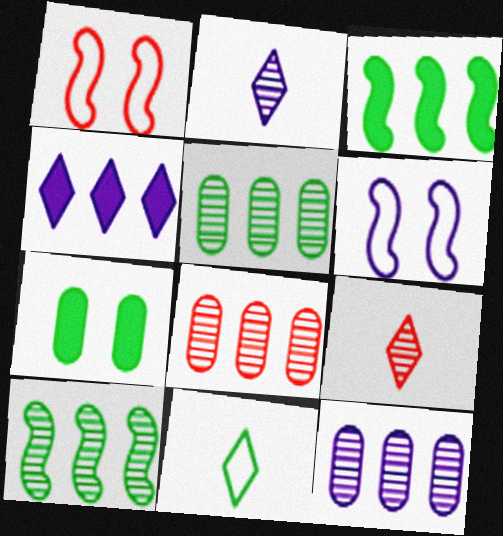[[5, 8, 12], 
[7, 10, 11]]